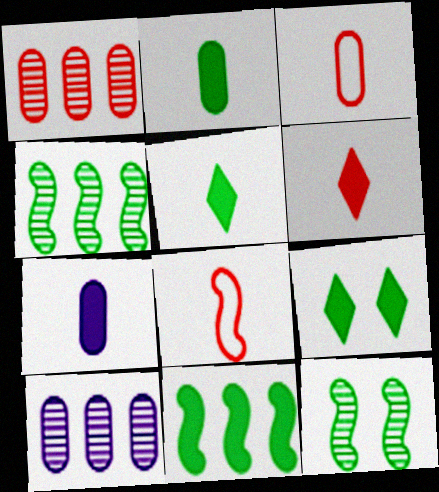[[2, 9, 11], 
[8, 9, 10]]